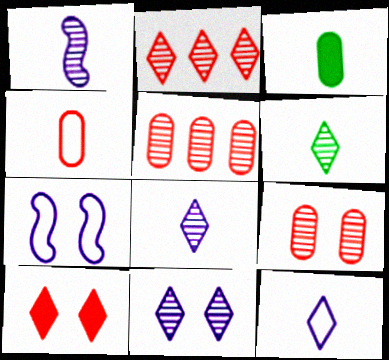[[2, 3, 7], 
[2, 6, 11]]